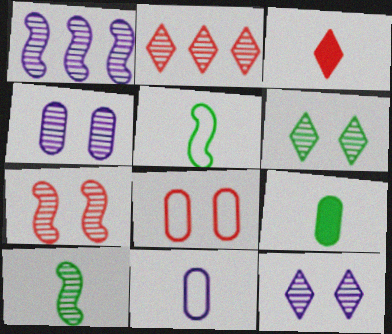[[1, 7, 10], 
[2, 4, 10], 
[3, 10, 11], 
[4, 6, 7]]